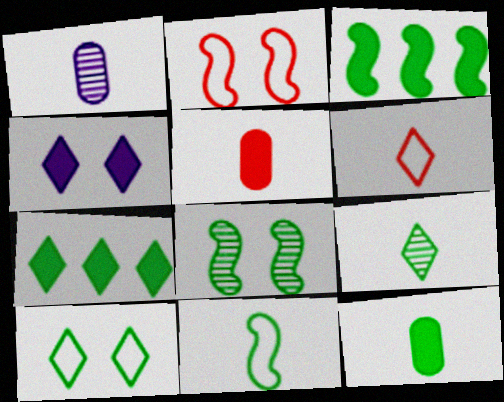[[1, 2, 7], 
[3, 4, 5], 
[3, 8, 11], 
[7, 9, 10], 
[9, 11, 12]]